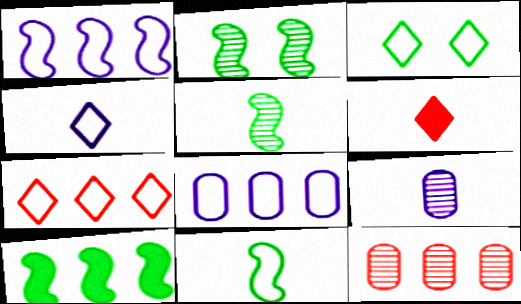[[2, 6, 8], 
[2, 10, 11], 
[3, 4, 7], 
[6, 9, 11]]